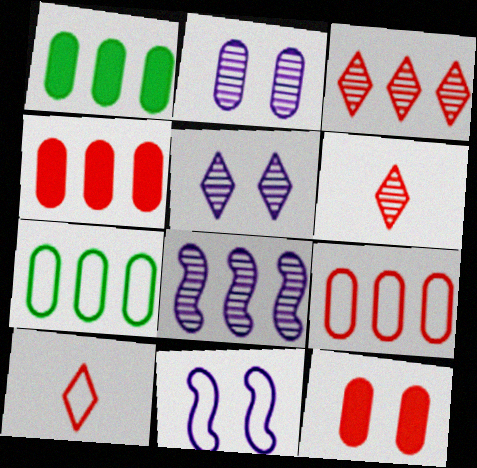[[1, 6, 11], 
[7, 10, 11]]